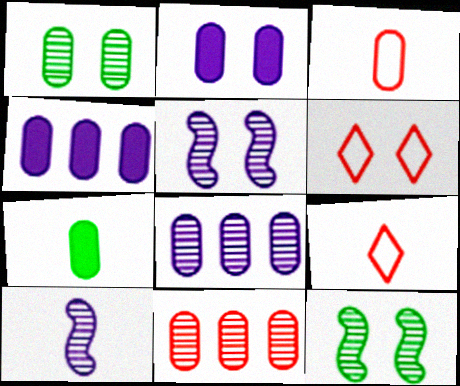[[1, 3, 4], 
[2, 6, 12], 
[4, 9, 12], 
[7, 9, 10]]